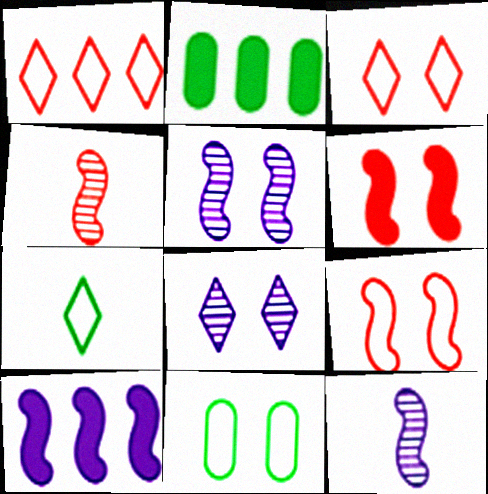[[2, 3, 12], 
[6, 8, 11]]